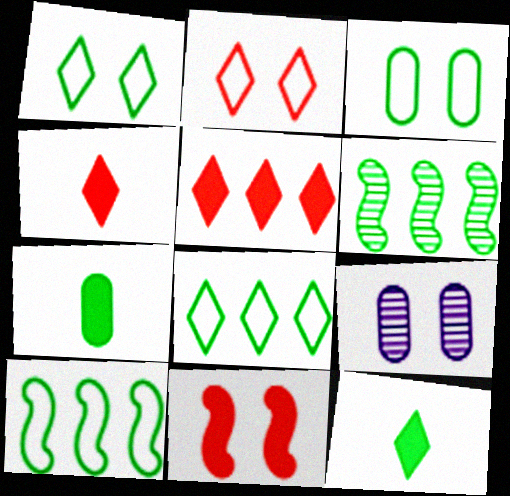[[1, 6, 7], 
[1, 9, 11], 
[3, 6, 12], 
[4, 9, 10]]